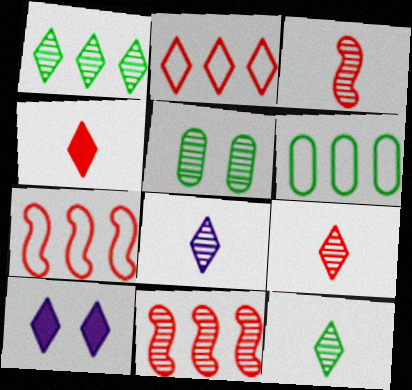[[2, 10, 12], 
[3, 6, 10], 
[5, 8, 11], 
[8, 9, 12]]